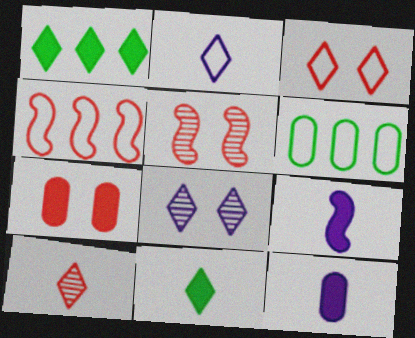[[1, 7, 9], 
[2, 10, 11], 
[3, 5, 7], 
[4, 7, 10]]